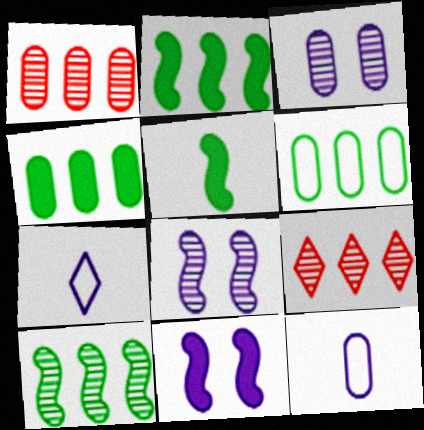[]